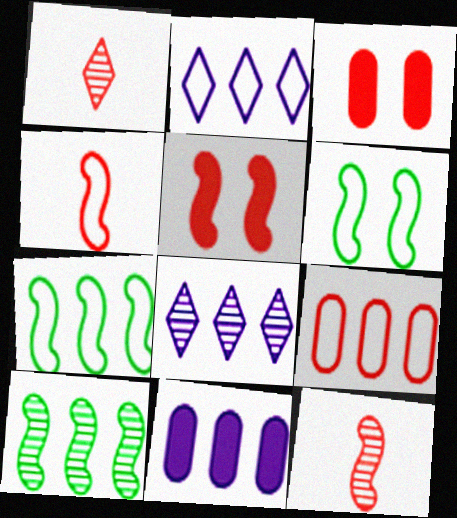[[1, 5, 9], 
[1, 6, 11], 
[2, 7, 9]]